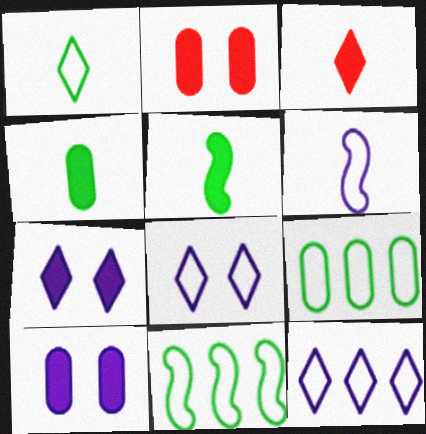[]